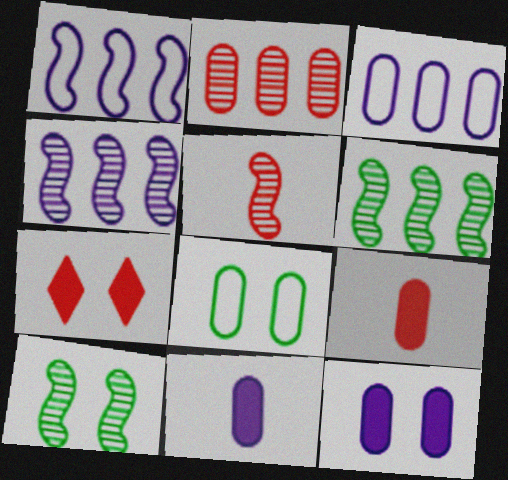[[2, 8, 11], 
[4, 5, 10]]